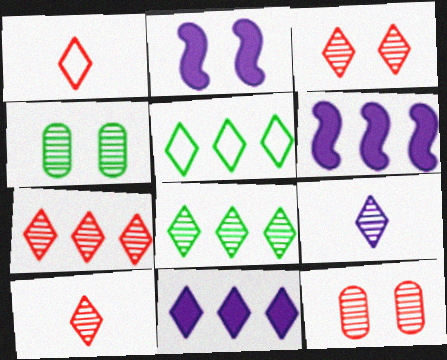[[1, 4, 6], 
[3, 7, 10], 
[3, 8, 9], 
[5, 7, 11]]